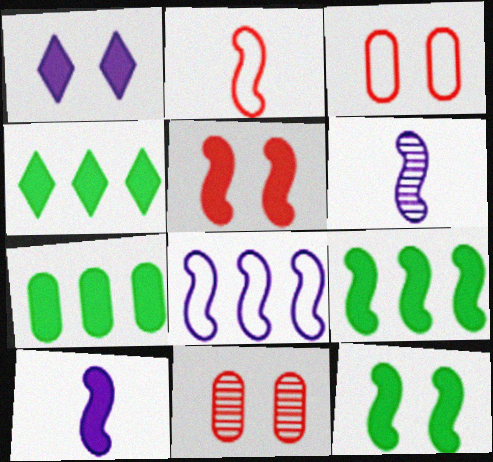[[3, 4, 6], 
[4, 7, 9], 
[5, 9, 10]]